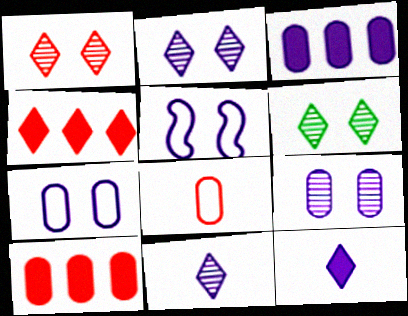[[1, 2, 6], 
[3, 5, 11]]